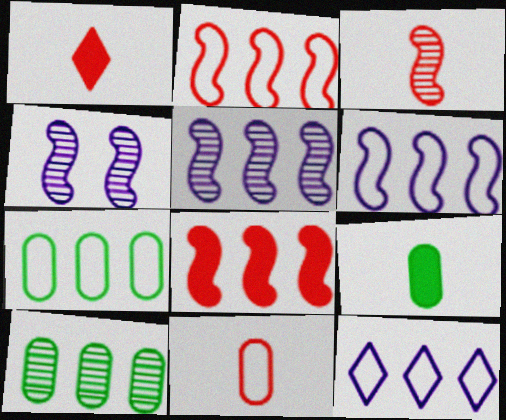[[1, 3, 11], 
[1, 4, 7], 
[2, 7, 12], 
[8, 10, 12]]